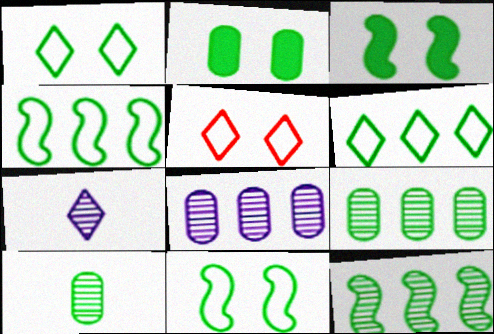[[3, 6, 10]]